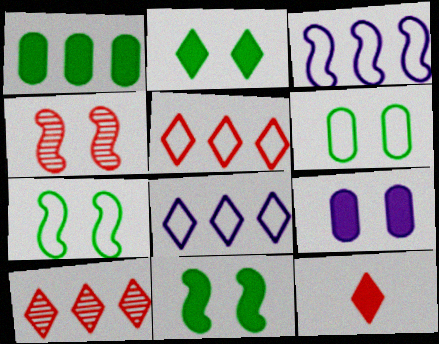[[1, 3, 10]]